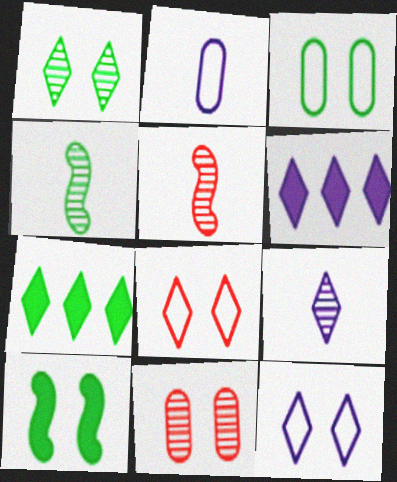[[1, 3, 10], 
[3, 4, 7], 
[3, 5, 6], 
[6, 9, 12], 
[7, 8, 9], 
[10, 11, 12]]